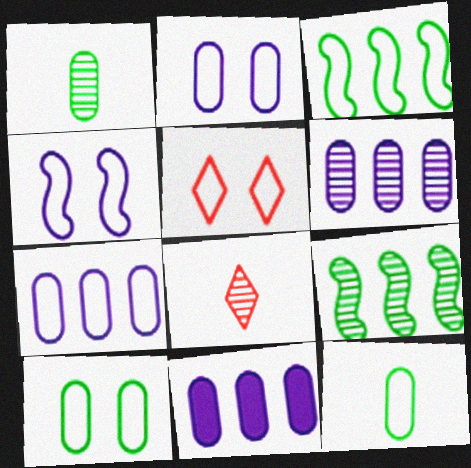[[4, 5, 10], 
[6, 7, 11]]